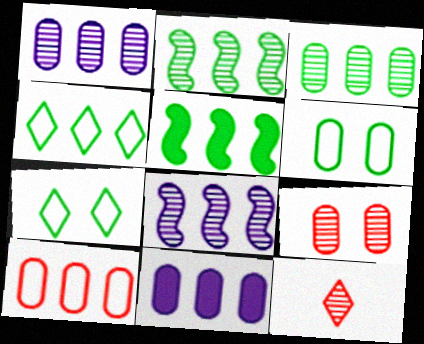[[3, 4, 5], 
[3, 10, 11]]